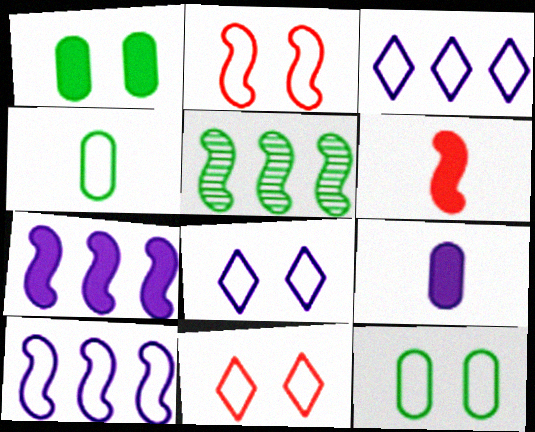[[2, 3, 4], 
[2, 8, 12], 
[4, 10, 11], 
[5, 9, 11]]